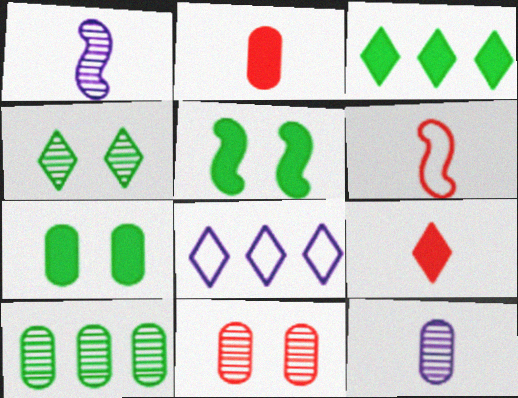[[4, 8, 9], 
[10, 11, 12]]